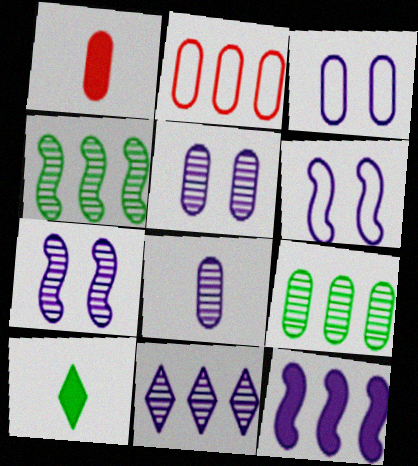[[1, 3, 9], 
[2, 7, 10], 
[7, 8, 11]]